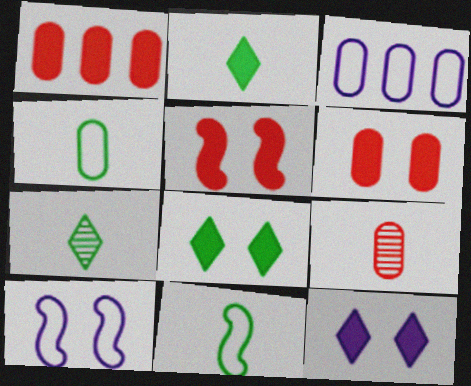[[1, 7, 10], 
[3, 5, 7]]